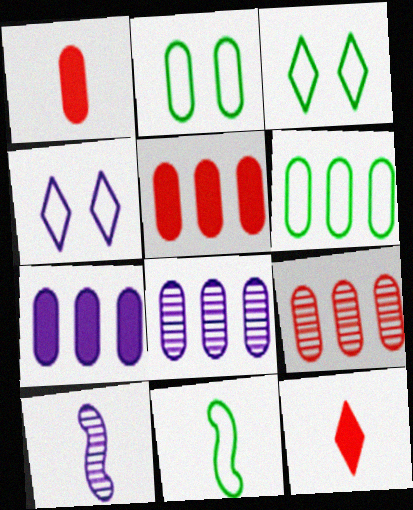[[1, 2, 8], 
[3, 5, 10], 
[3, 6, 11], 
[4, 7, 10], 
[5, 6, 8], 
[6, 7, 9]]